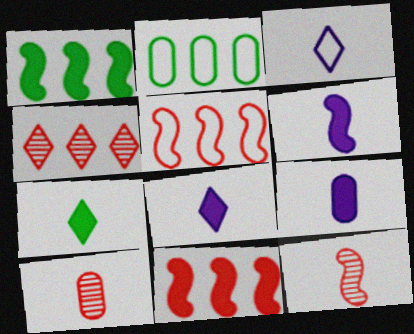[[6, 8, 9]]